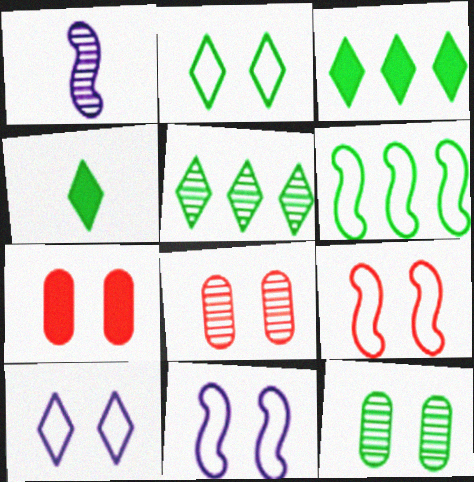[[1, 5, 8], 
[2, 4, 5], 
[4, 6, 12]]